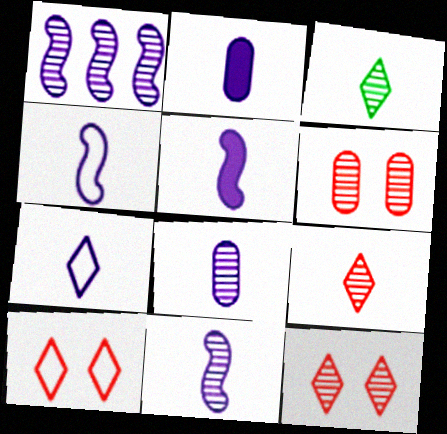[[1, 3, 6], 
[2, 7, 11], 
[4, 5, 11], 
[5, 7, 8]]